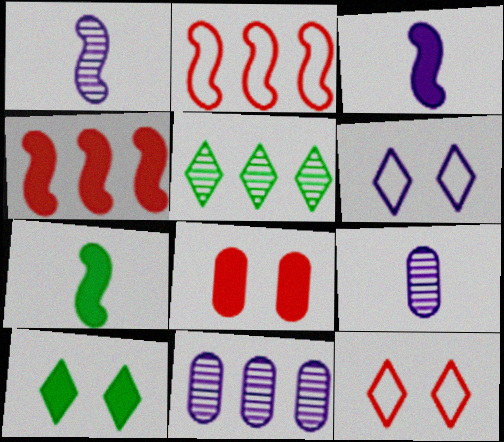[[2, 9, 10], 
[3, 6, 11], 
[7, 11, 12]]